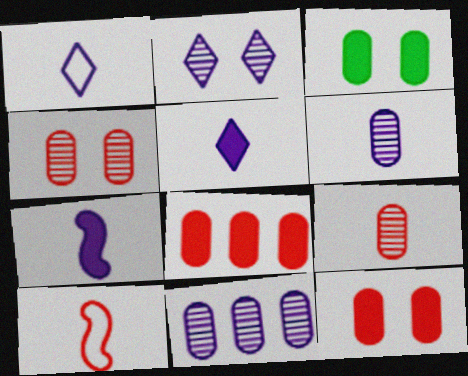[[1, 6, 7]]